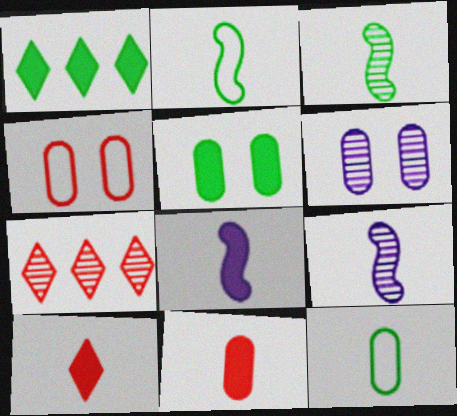[[1, 4, 9], 
[3, 6, 7], 
[4, 5, 6], 
[9, 10, 12]]